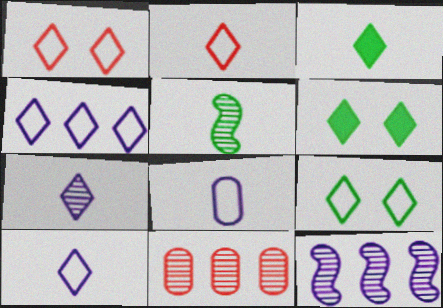[[2, 3, 7], 
[2, 4, 9]]